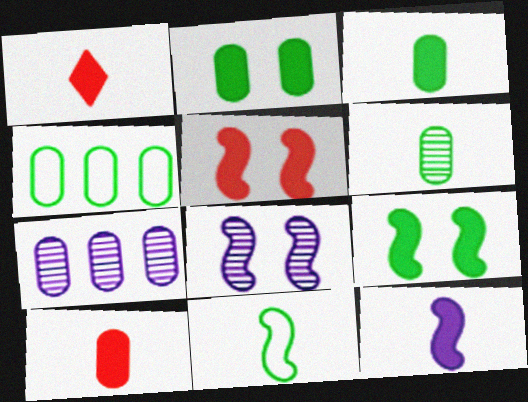[[1, 3, 12], 
[1, 4, 8], 
[2, 4, 6]]